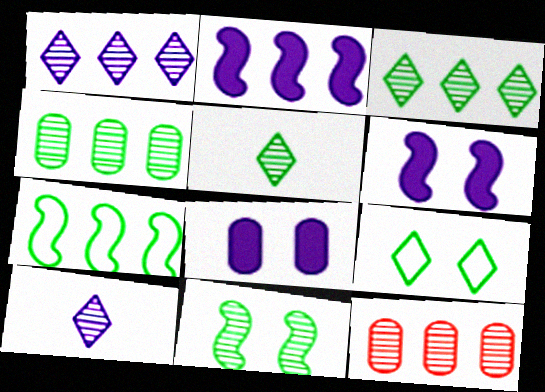[[4, 5, 11], 
[10, 11, 12]]